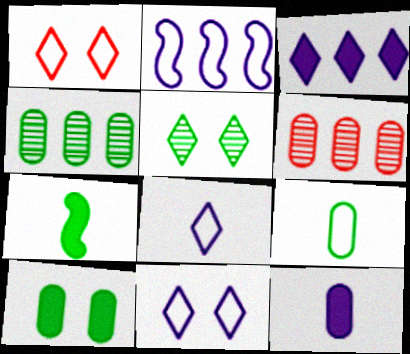[[1, 2, 9], 
[4, 9, 10], 
[6, 7, 11]]